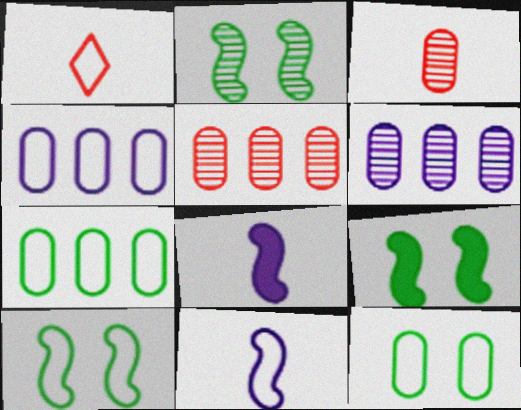[[1, 4, 10], 
[1, 6, 9], 
[2, 9, 10]]